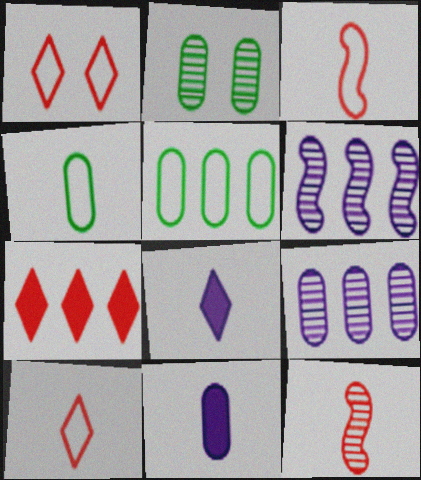[[4, 8, 12], 
[5, 6, 7]]